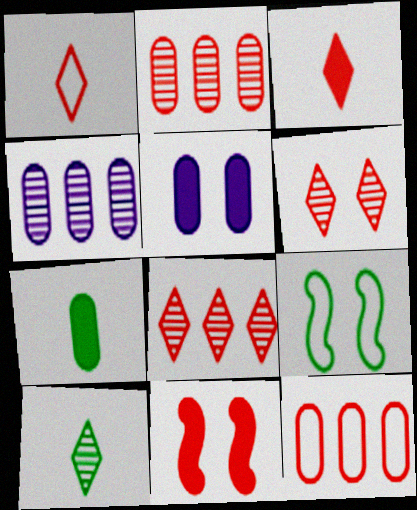[[1, 2, 11], 
[3, 4, 9], 
[5, 6, 9]]